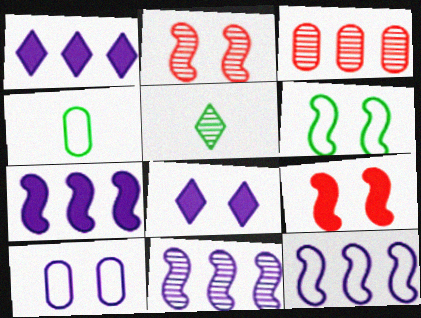[[1, 2, 4], 
[7, 11, 12]]